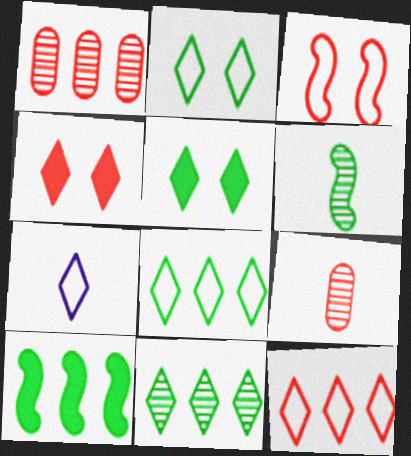[[2, 7, 12], 
[4, 7, 11]]